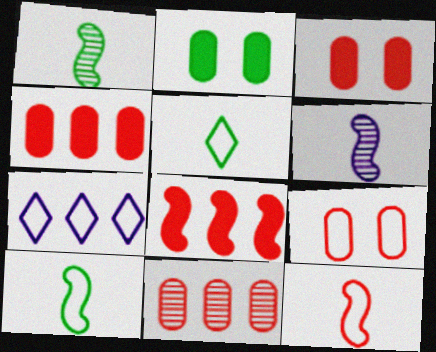[[1, 3, 7], 
[7, 9, 10]]